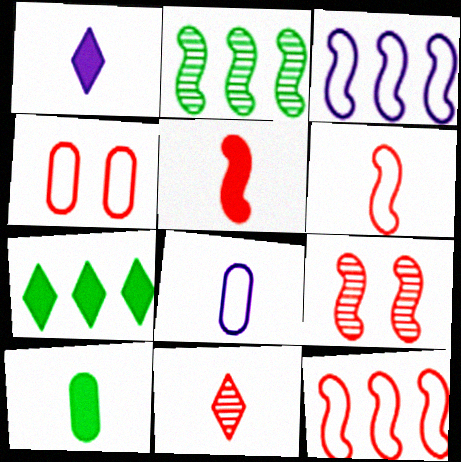[[1, 2, 4], 
[1, 5, 10], 
[5, 9, 12], 
[7, 8, 9]]